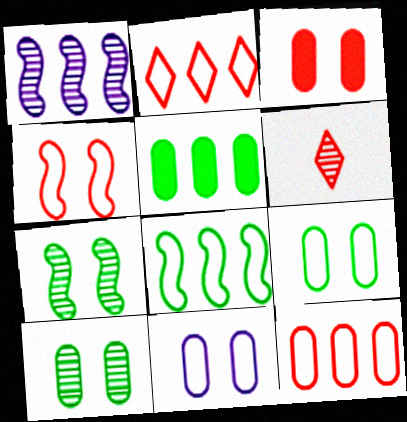[[1, 2, 5], 
[1, 6, 10], 
[3, 10, 11]]